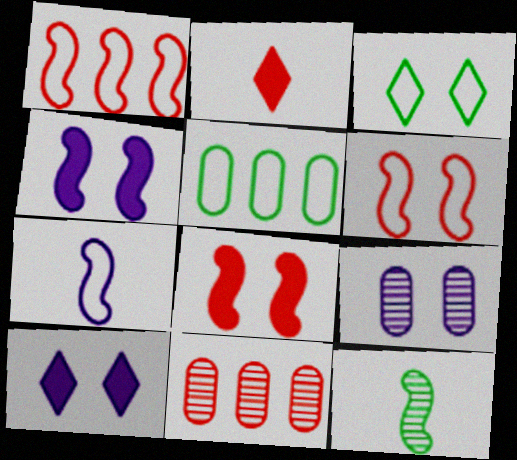[[1, 4, 12], 
[2, 6, 11], 
[3, 8, 9]]